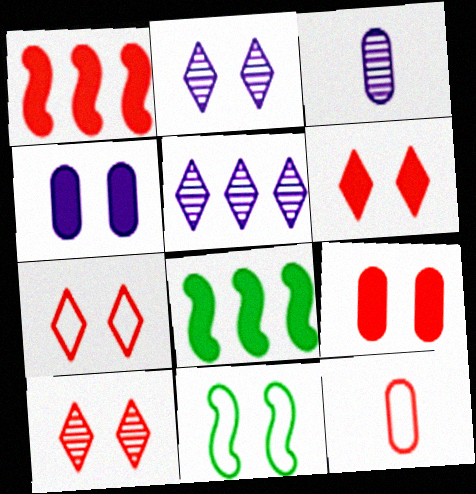[[1, 10, 12], 
[2, 8, 12], 
[2, 9, 11], 
[3, 7, 8], 
[4, 10, 11], 
[6, 7, 10]]